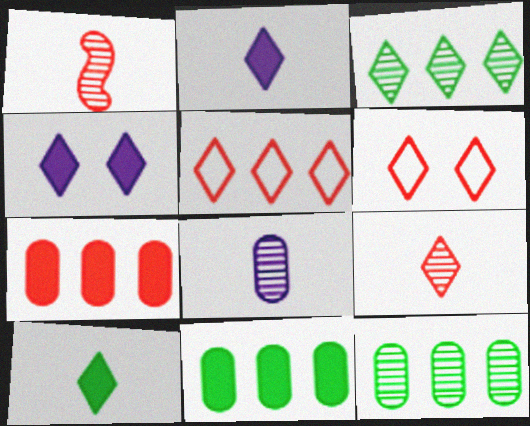[[1, 6, 7], 
[2, 3, 6]]